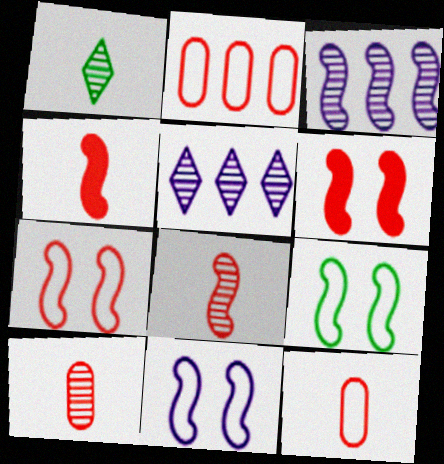[[3, 4, 9], 
[7, 9, 11]]